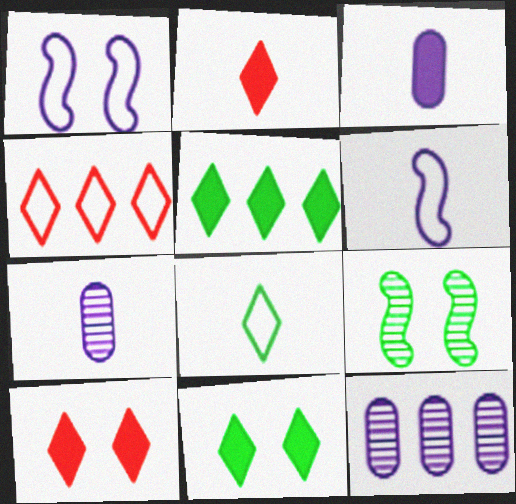[[3, 4, 9]]